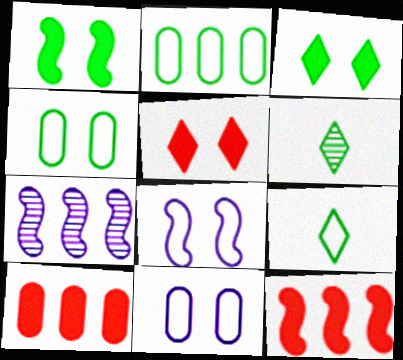[[1, 2, 6], 
[6, 8, 10], 
[6, 11, 12]]